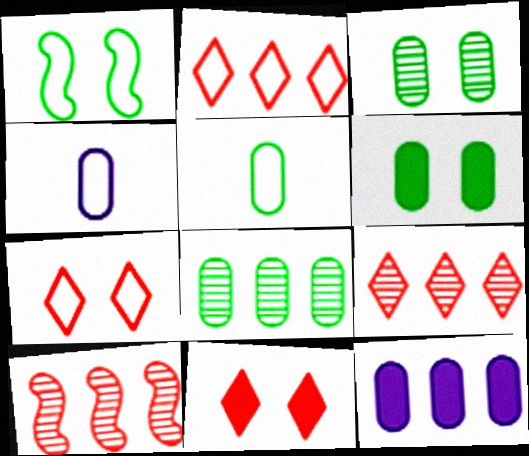[[1, 2, 4], 
[5, 6, 8]]